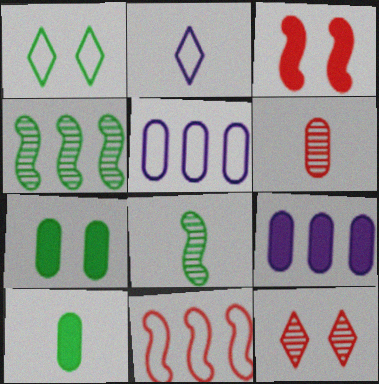[[1, 4, 10], 
[5, 6, 7]]